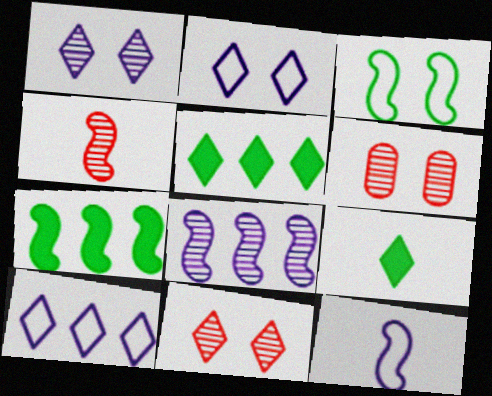[[5, 6, 12], 
[9, 10, 11]]